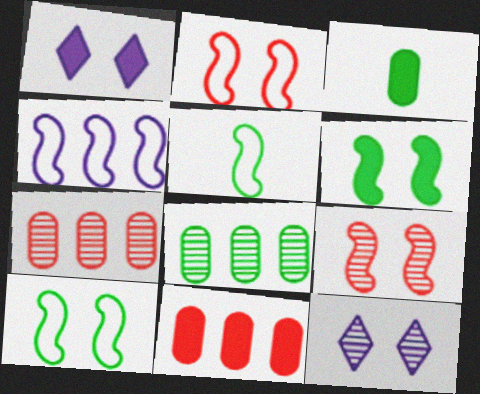[[1, 5, 7], 
[2, 4, 5], 
[5, 11, 12]]